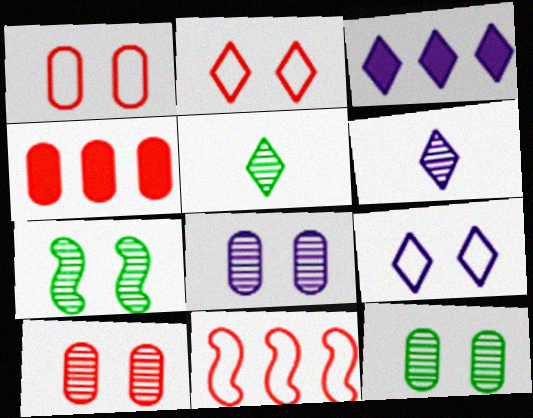[[2, 3, 5], 
[3, 6, 9], 
[8, 10, 12]]